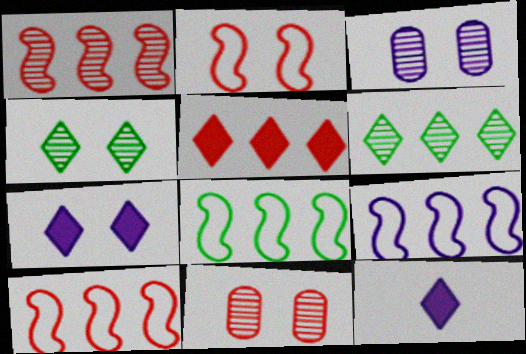[[3, 9, 12], 
[8, 9, 10], 
[8, 11, 12]]